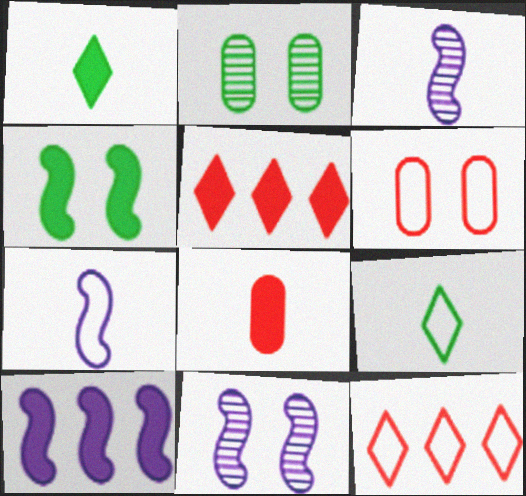[[2, 5, 7], 
[3, 8, 9], 
[7, 10, 11]]